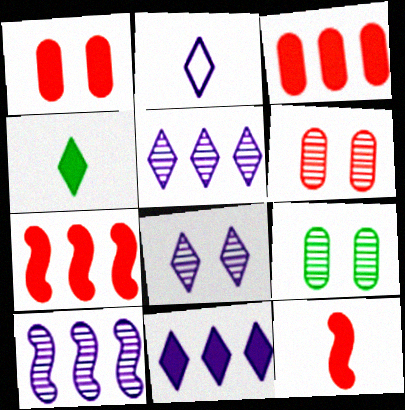[[2, 7, 9], 
[2, 8, 11]]